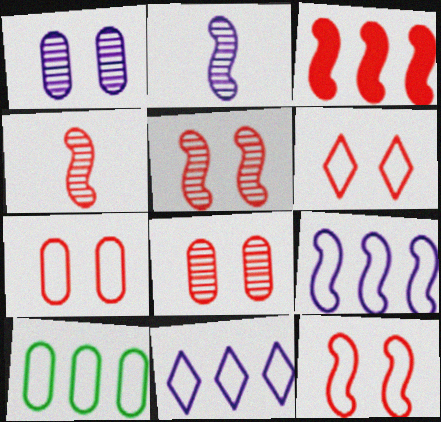[[3, 4, 12], 
[6, 7, 12]]